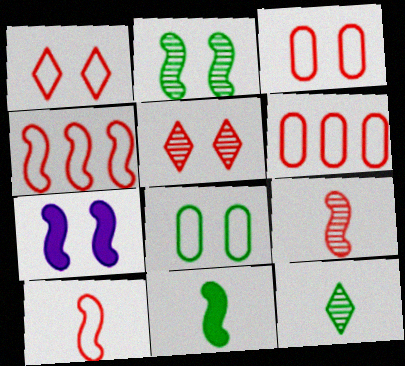[[1, 6, 10], 
[5, 7, 8], 
[6, 7, 12]]